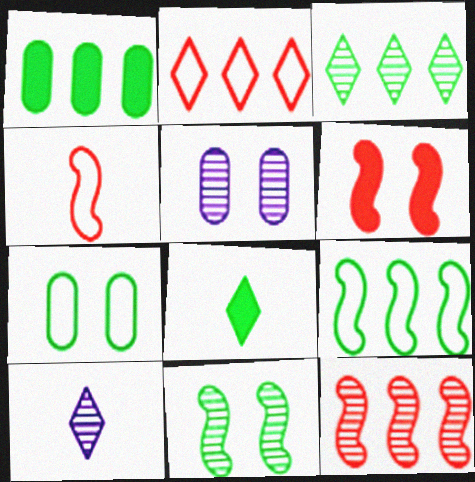[[1, 3, 9], 
[4, 6, 12]]